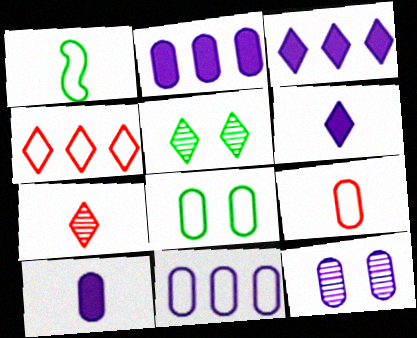[[1, 7, 10], 
[4, 5, 6], 
[8, 9, 11], 
[10, 11, 12]]